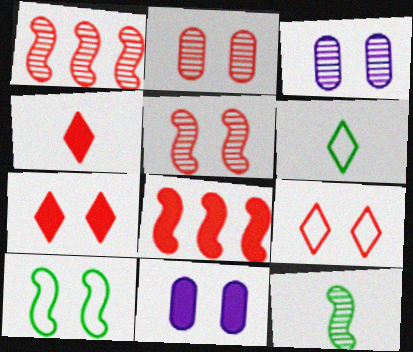[[1, 6, 11], 
[3, 6, 8], 
[3, 7, 10]]